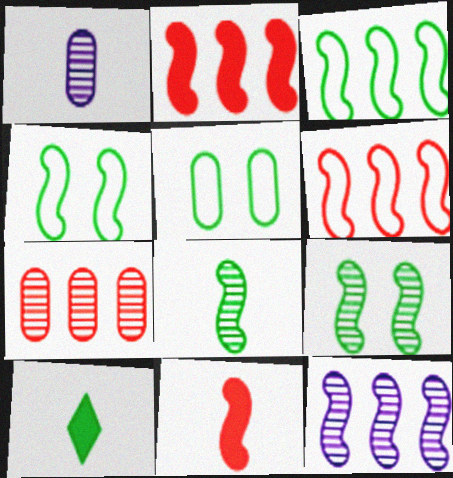[[2, 3, 12], 
[4, 11, 12]]